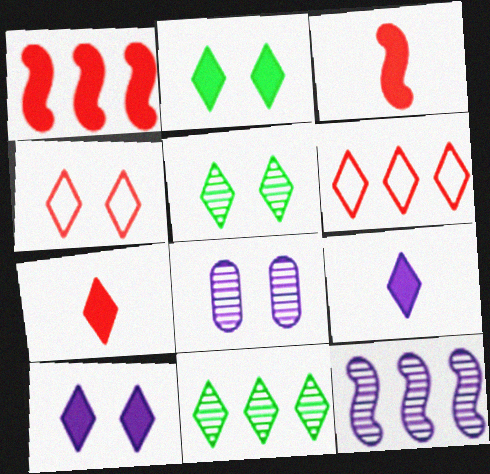[[4, 5, 10], 
[4, 9, 11], 
[5, 6, 9]]